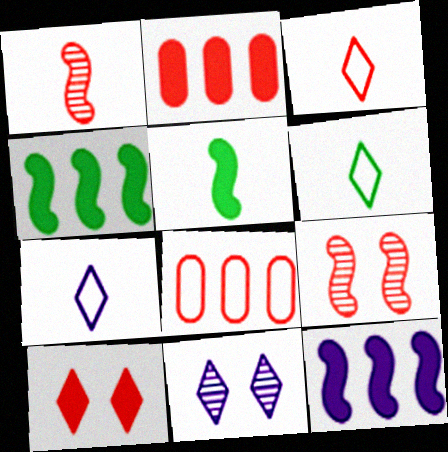[[1, 8, 10], 
[2, 3, 9], 
[3, 6, 7], 
[5, 8, 11]]